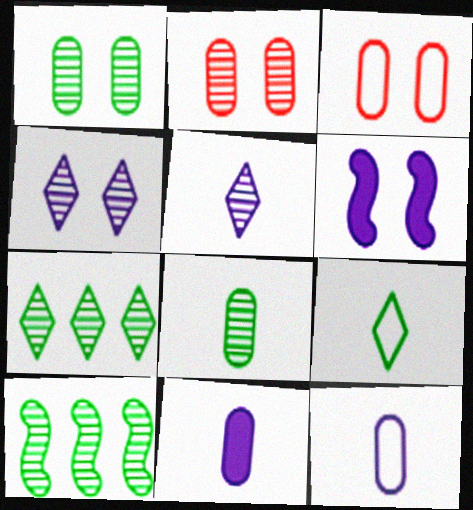[[2, 5, 10]]